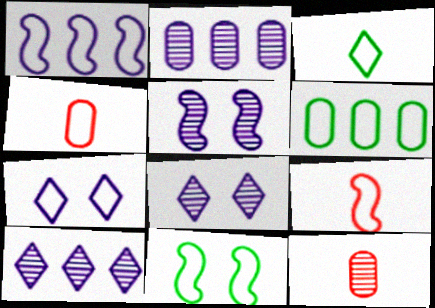[[1, 9, 11], 
[3, 6, 11], 
[6, 7, 9]]